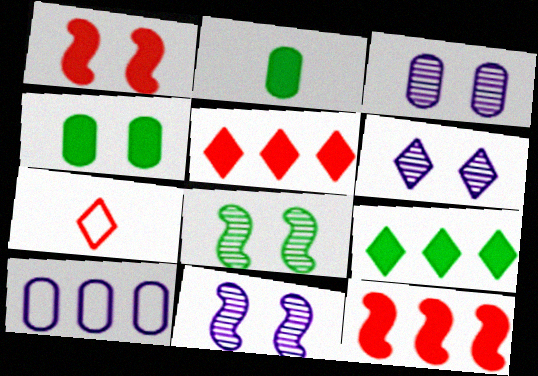[[3, 6, 11], 
[6, 7, 9]]